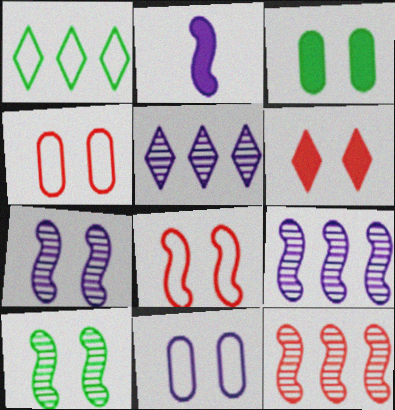[[2, 5, 11], 
[6, 10, 11]]